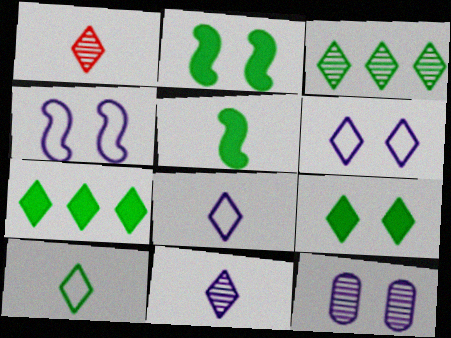[[1, 6, 7], 
[3, 9, 10]]